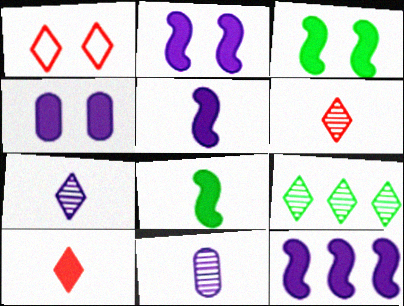[[2, 5, 12]]